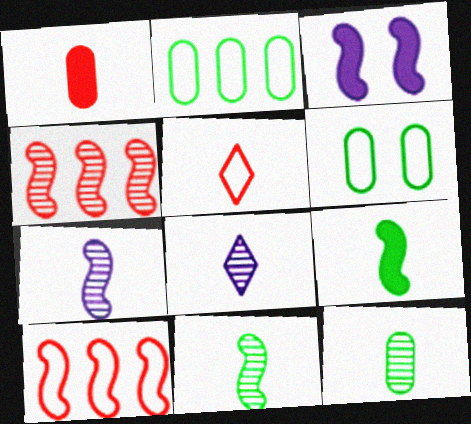[[3, 10, 11]]